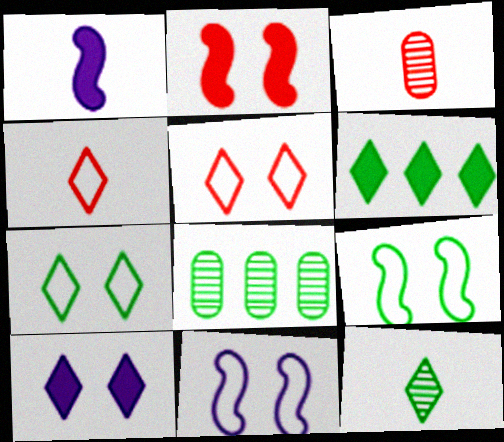[[1, 5, 8], 
[3, 6, 11], 
[6, 7, 12]]